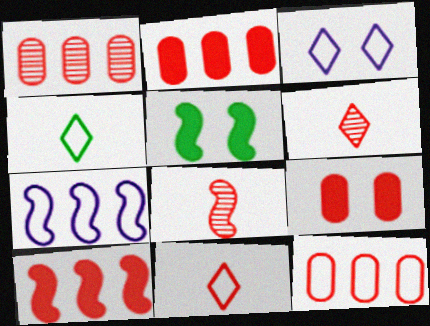[[1, 2, 12], 
[5, 7, 8]]